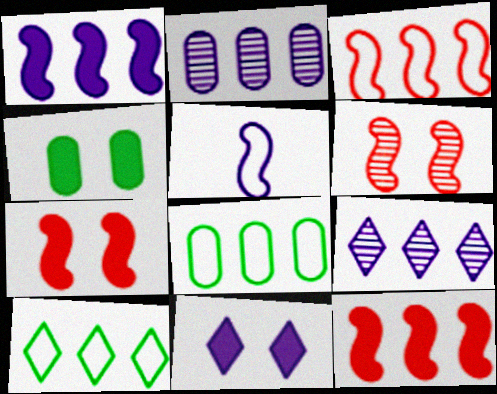[[2, 5, 11], 
[2, 10, 12], 
[4, 7, 11], 
[8, 9, 12]]